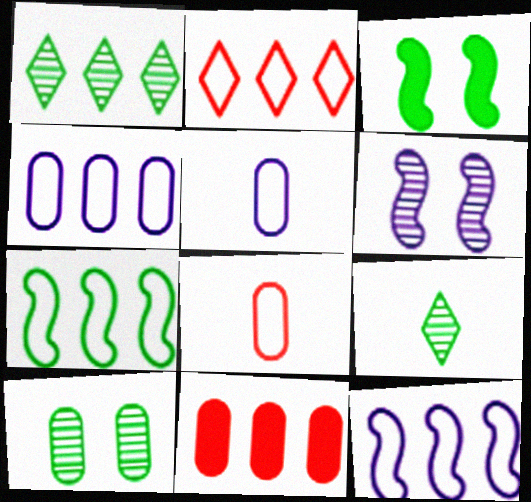[[1, 11, 12], 
[2, 4, 7], 
[5, 10, 11]]